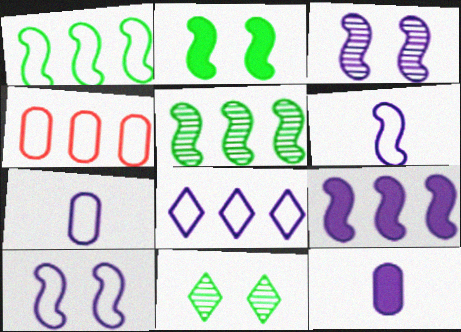[[1, 4, 8], 
[3, 6, 9], 
[3, 8, 12], 
[7, 8, 10]]